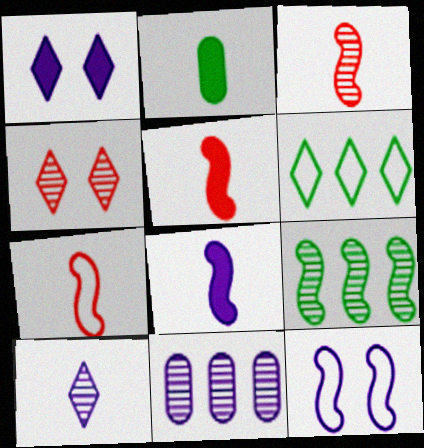[[2, 7, 10], 
[3, 5, 7], 
[5, 9, 12]]